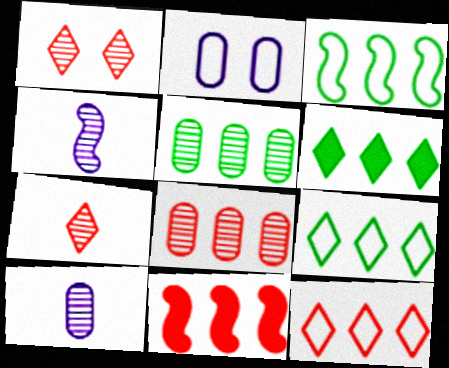[[1, 4, 5], 
[3, 5, 6], 
[8, 11, 12]]